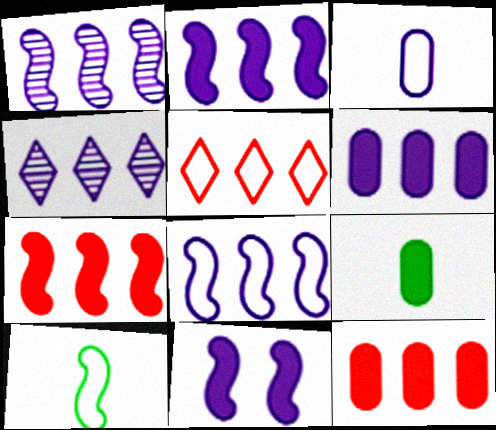[[1, 2, 8], 
[3, 4, 11], 
[4, 6, 8]]